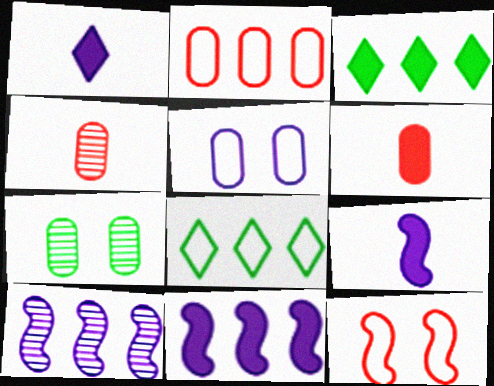[[1, 5, 10], 
[2, 3, 10]]